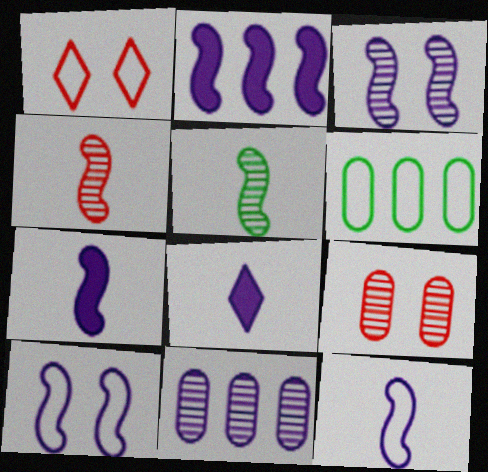[[1, 6, 12], 
[2, 3, 12], 
[8, 10, 11]]